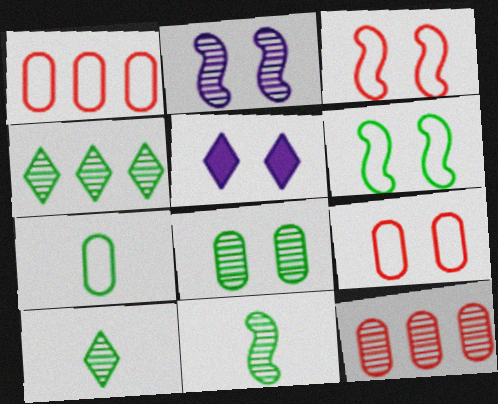[[1, 5, 11], 
[2, 10, 12], 
[3, 5, 8], 
[4, 8, 11]]